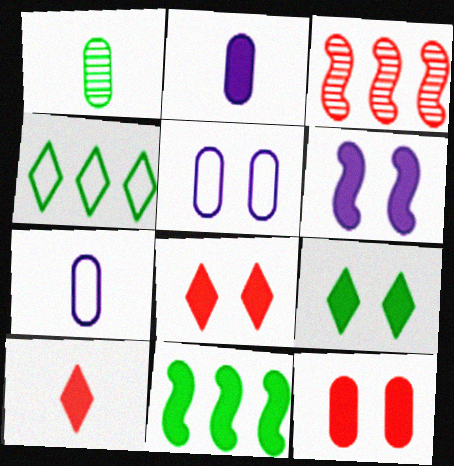[[2, 8, 11], 
[3, 7, 9], 
[6, 9, 12]]